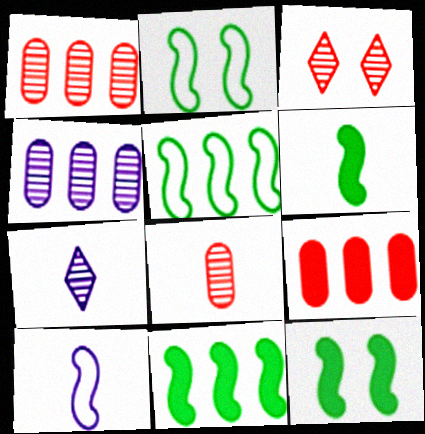[[2, 7, 9], 
[6, 11, 12]]